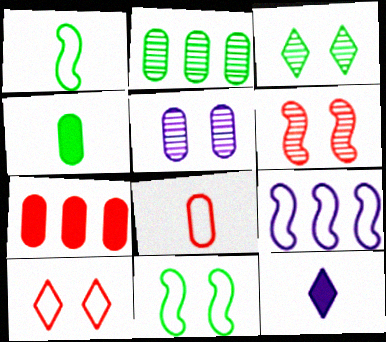[[3, 5, 6], 
[5, 9, 12]]